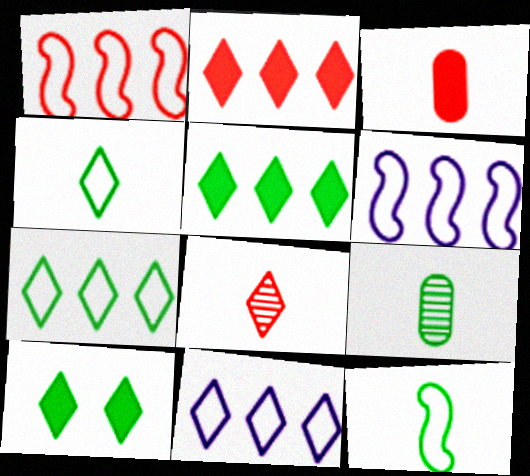[[8, 10, 11]]